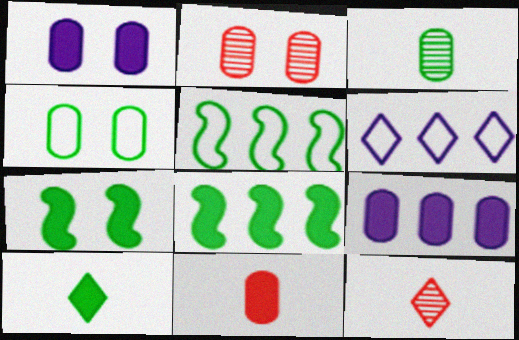[[1, 2, 4], 
[1, 5, 12]]